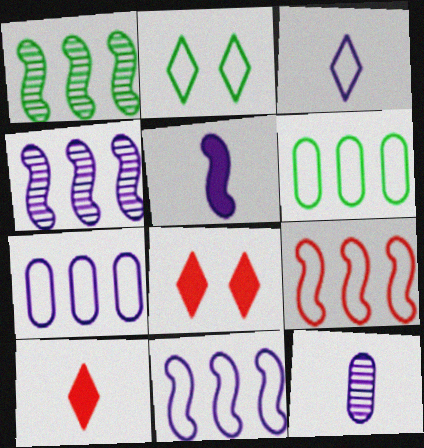[[3, 5, 12]]